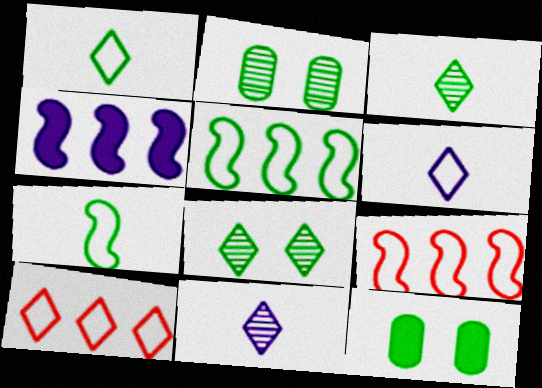[[3, 5, 12], 
[9, 11, 12]]